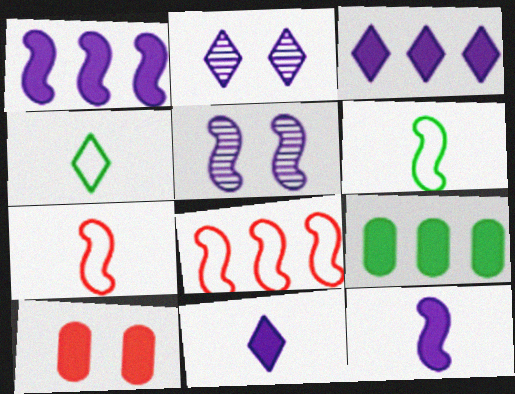[[2, 7, 9]]